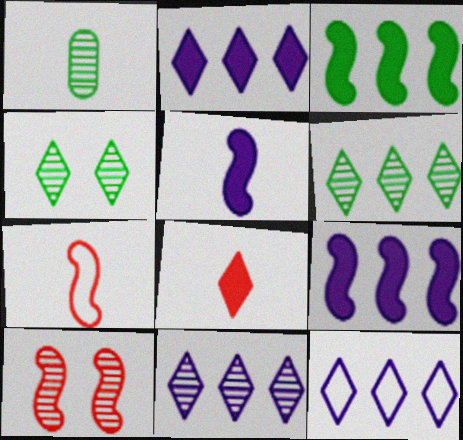[[1, 10, 11], 
[2, 11, 12], 
[4, 8, 12]]